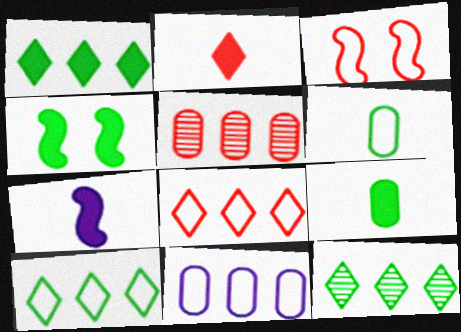[[1, 4, 9], 
[1, 10, 12], 
[2, 3, 5], 
[2, 7, 9], 
[4, 6, 12]]